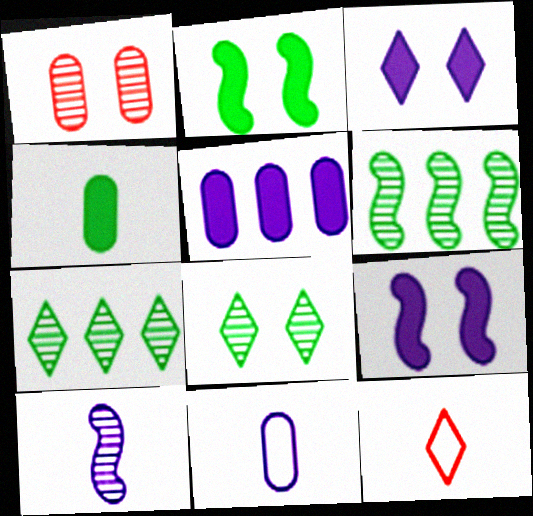[[1, 7, 10], 
[3, 7, 12], 
[4, 10, 12]]